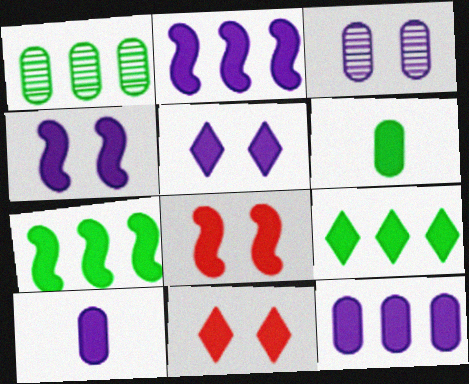[[2, 5, 10], 
[2, 6, 11], 
[7, 10, 11], 
[8, 9, 10]]